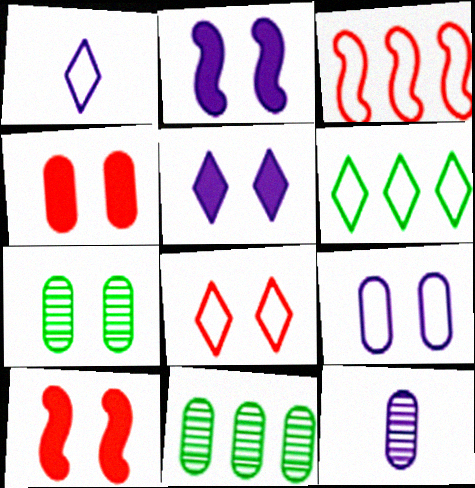[[1, 6, 8], 
[1, 10, 11], 
[2, 7, 8], 
[4, 7, 9], 
[6, 10, 12]]